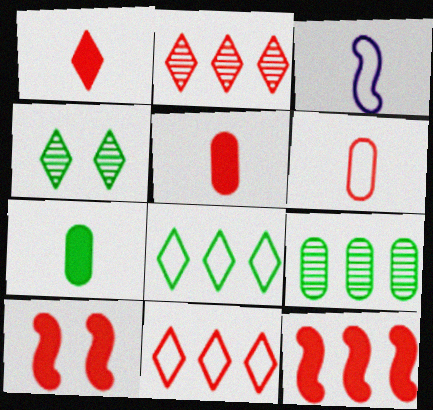[[2, 6, 10]]